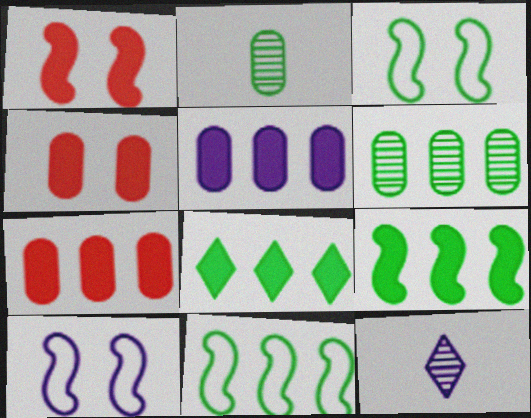[[2, 3, 8], 
[3, 7, 12], 
[4, 11, 12], 
[5, 10, 12], 
[6, 8, 11]]